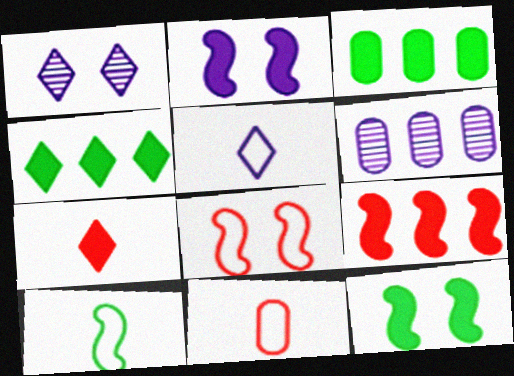[[2, 3, 7], 
[2, 5, 6], 
[5, 10, 11]]